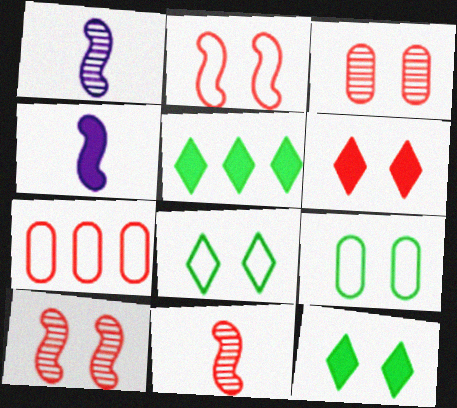[[1, 7, 12], 
[2, 3, 6], 
[6, 7, 11]]